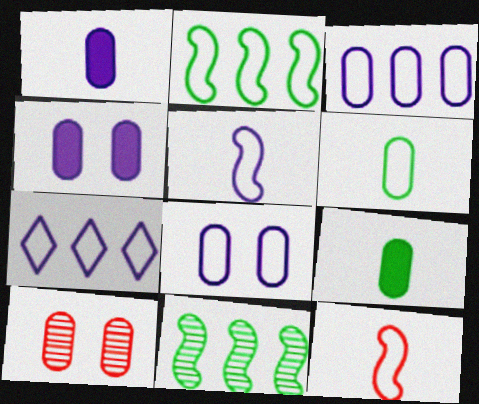[[3, 9, 10], 
[5, 7, 8]]